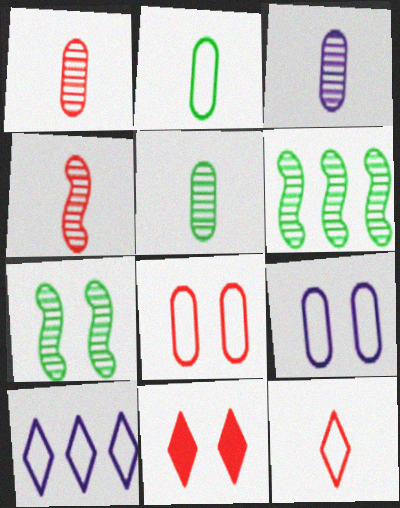[[1, 3, 5], 
[7, 9, 11]]